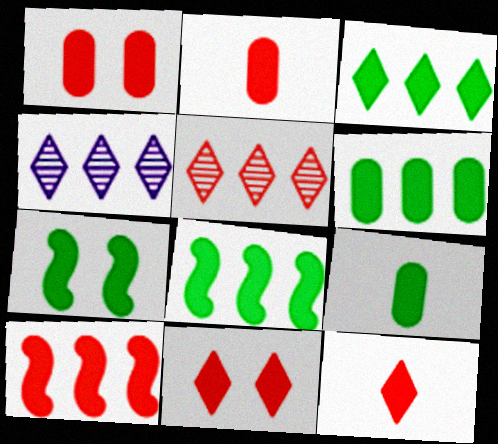[[1, 10, 12], 
[2, 10, 11], 
[3, 6, 8], 
[3, 7, 9]]